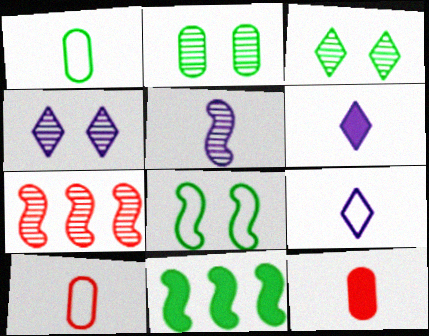[[1, 3, 11], 
[4, 10, 11]]